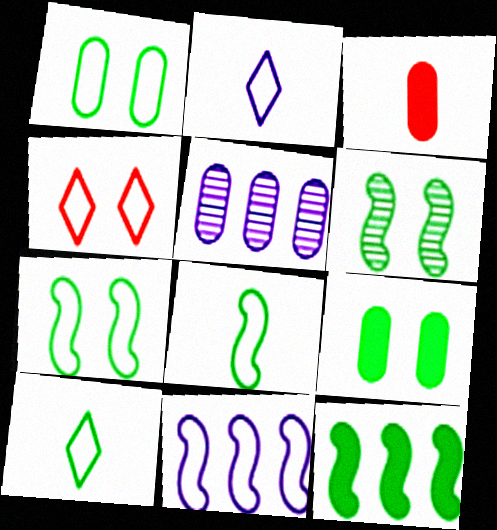[[1, 3, 5], 
[6, 8, 12]]